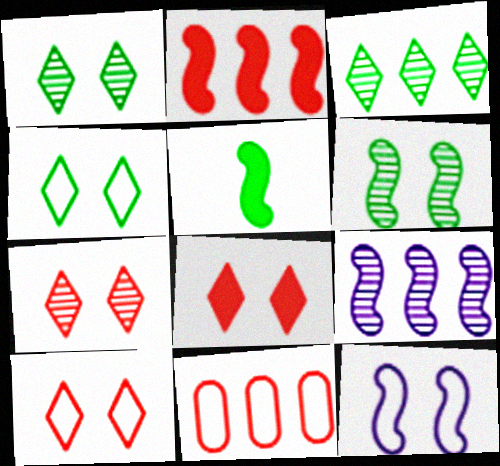[[7, 8, 10]]